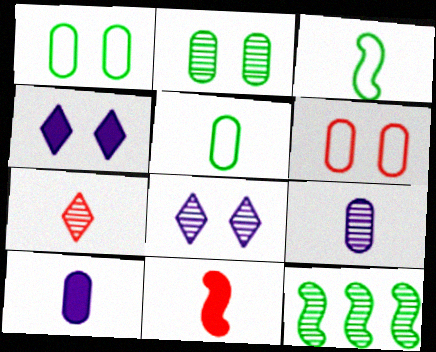[[3, 7, 10]]